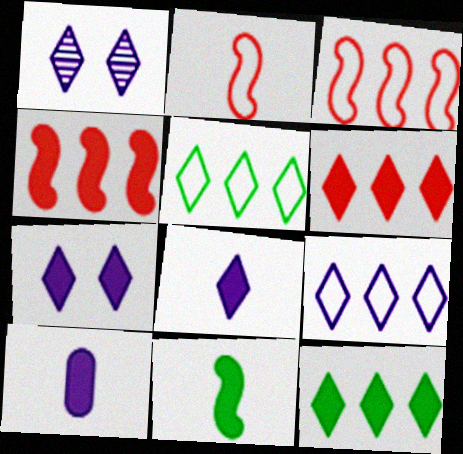[[1, 8, 9]]